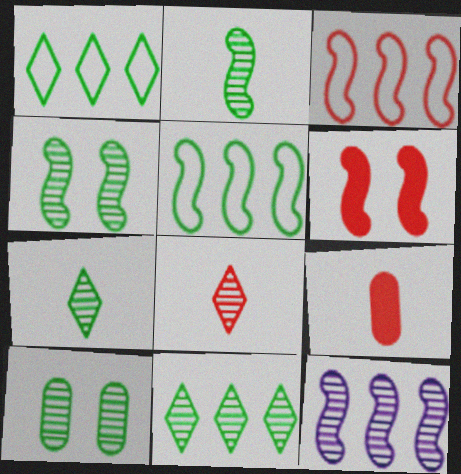[[2, 10, 11], 
[8, 10, 12]]